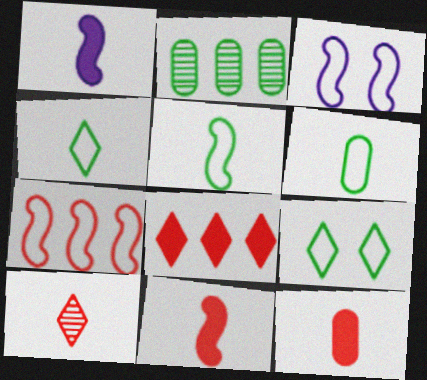[[1, 6, 10], 
[3, 5, 7], 
[4, 5, 6]]